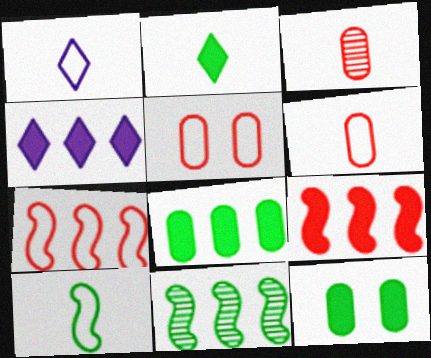[[1, 6, 10], 
[4, 8, 9]]